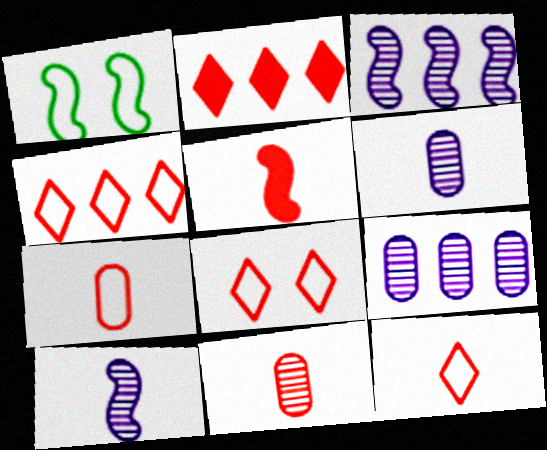[[1, 2, 6], 
[1, 3, 5], 
[4, 8, 12], 
[5, 11, 12]]